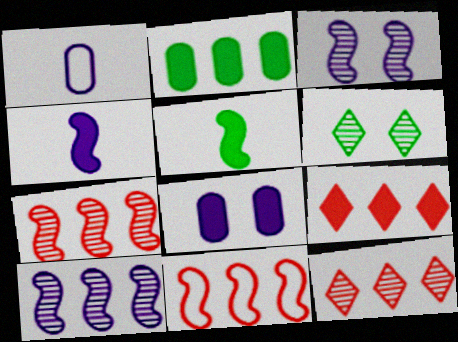[[3, 5, 11], 
[5, 8, 9]]